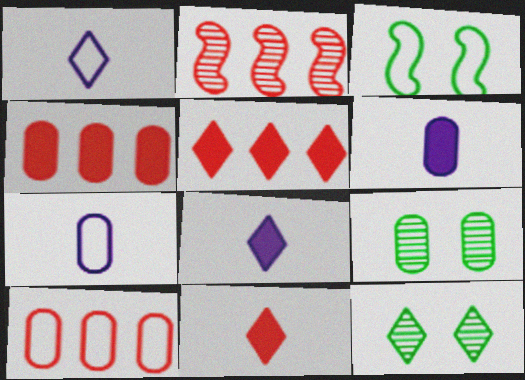[[1, 3, 10], 
[1, 5, 12], 
[2, 5, 10], 
[4, 7, 9], 
[6, 9, 10]]